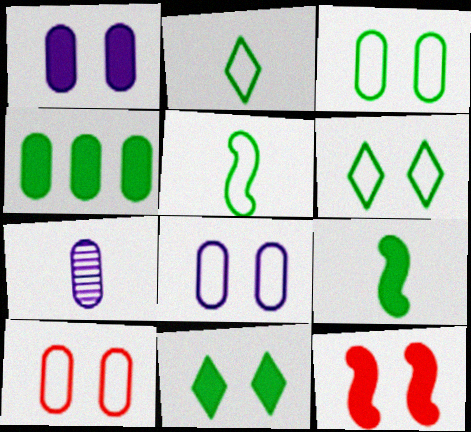[[1, 11, 12], 
[3, 8, 10], 
[4, 7, 10], 
[4, 9, 11]]